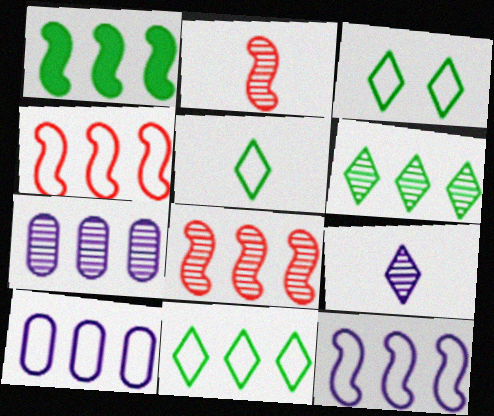[[1, 8, 12], 
[3, 5, 11], 
[4, 10, 11], 
[6, 7, 8]]